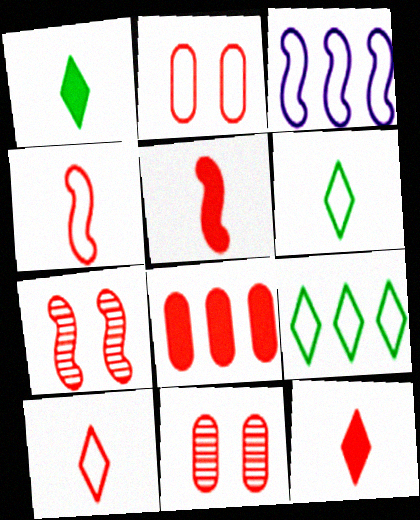[[1, 3, 11], 
[2, 3, 6], 
[7, 8, 10]]